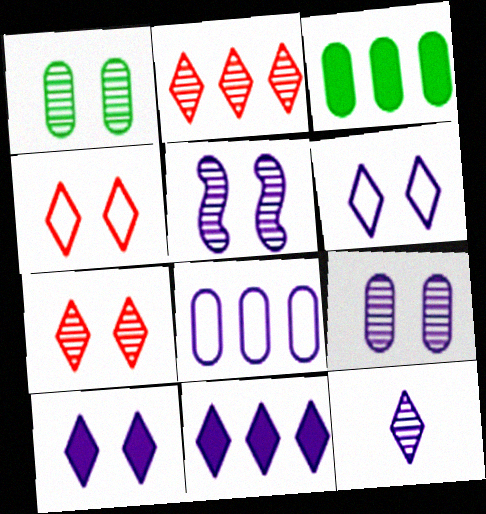[[1, 5, 7], 
[6, 11, 12]]